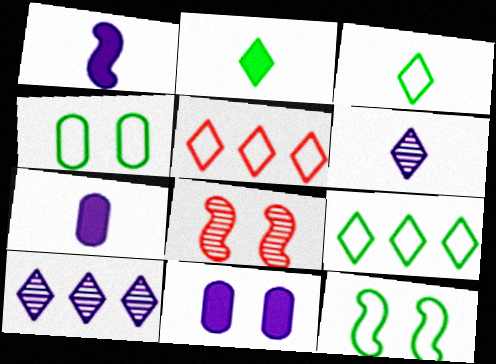[[7, 8, 9]]